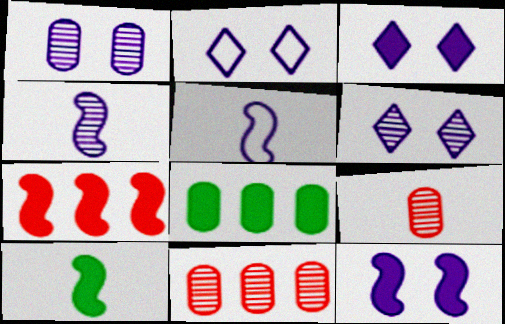[[1, 2, 12], 
[2, 3, 6], 
[2, 10, 11], 
[7, 10, 12]]